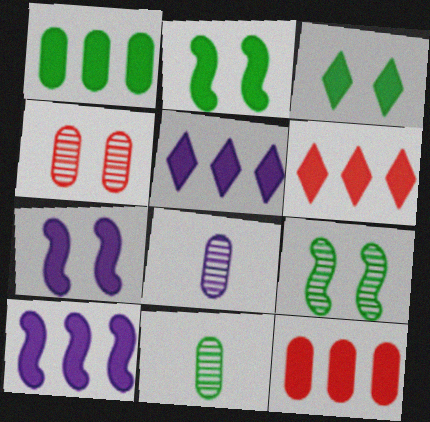[[1, 6, 10]]